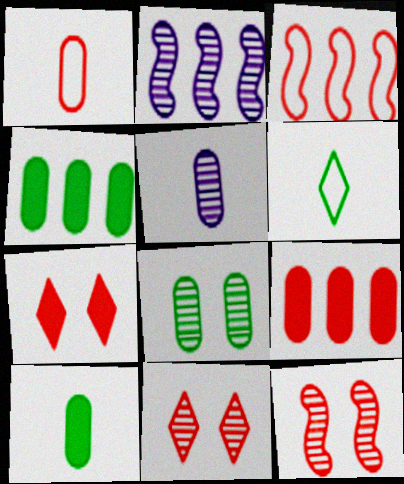[[1, 5, 10]]